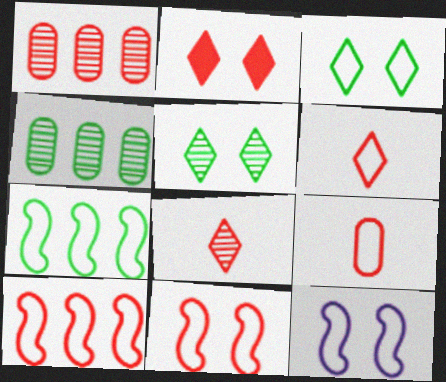[]